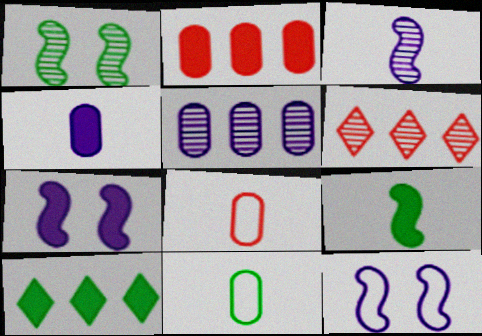[[1, 10, 11], 
[6, 7, 11]]